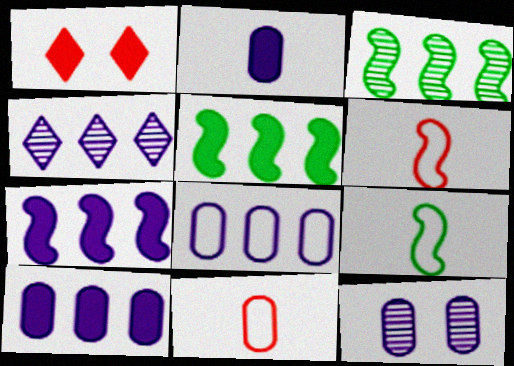[[1, 2, 5], 
[2, 8, 12], 
[4, 7, 8]]